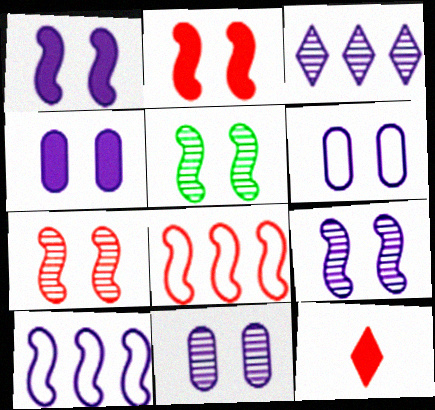[[4, 6, 11], 
[5, 7, 9]]